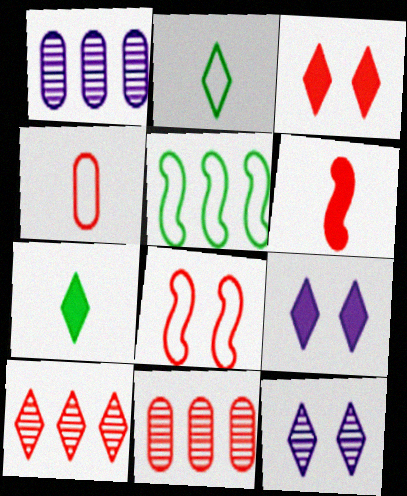[[1, 7, 8], 
[2, 9, 10]]